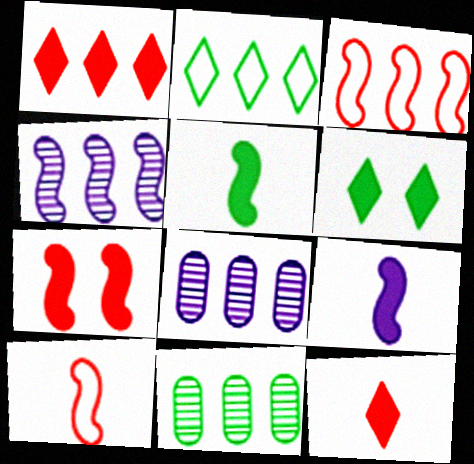[[6, 8, 10]]